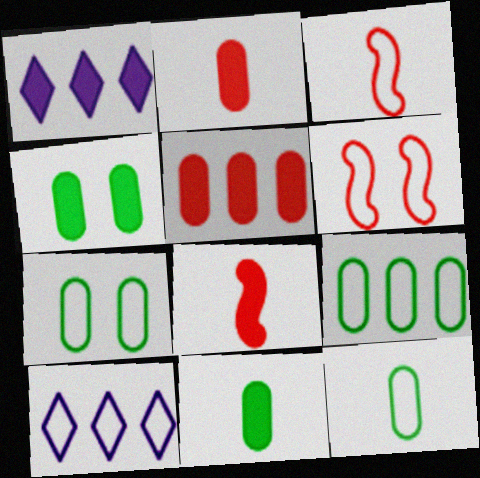[[1, 4, 8], 
[3, 7, 10], 
[6, 10, 12], 
[7, 9, 12]]